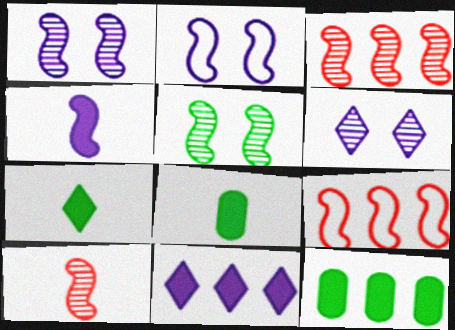[[4, 5, 9], 
[6, 8, 9]]